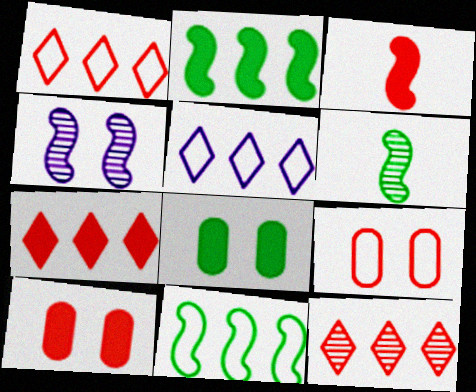[[1, 7, 12], 
[3, 4, 11], 
[3, 7, 10], 
[3, 9, 12], 
[5, 6, 10]]